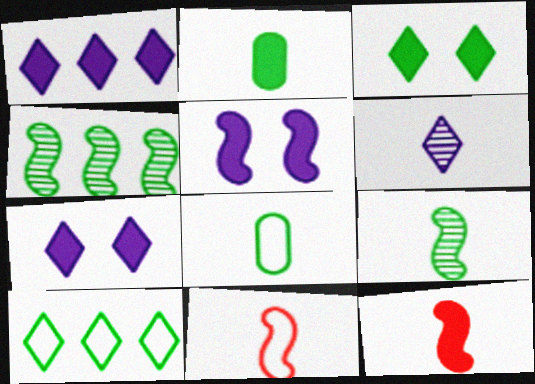[[2, 6, 11], 
[3, 4, 8], 
[4, 5, 11], 
[6, 8, 12]]